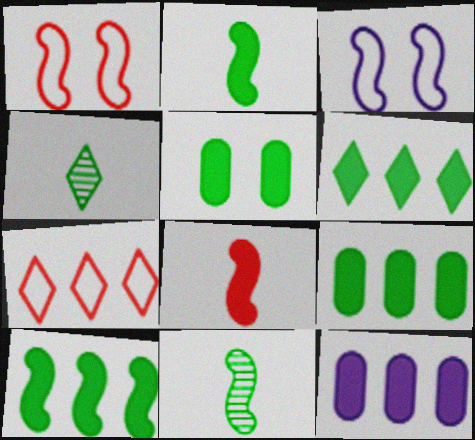[[1, 4, 12], 
[2, 5, 6], 
[6, 9, 10]]